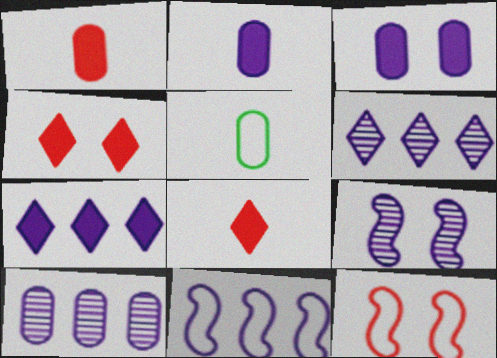[[7, 10, 11]]